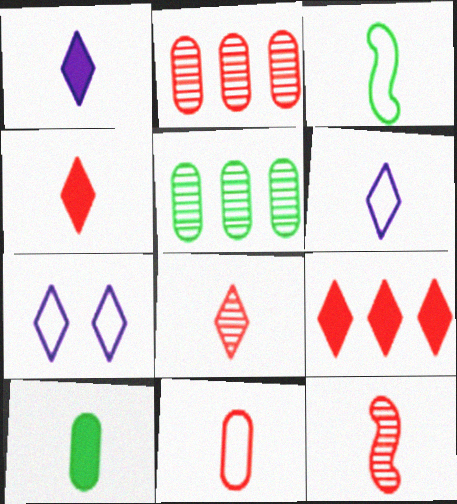[[3, 6, 11], 
[4, 11, 12], 
[6, 10, 12]]